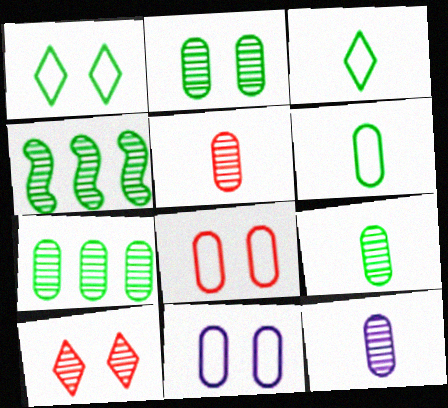[[2, 7, 9], 
[4, 10, 12], 
[5, 9, 12]]